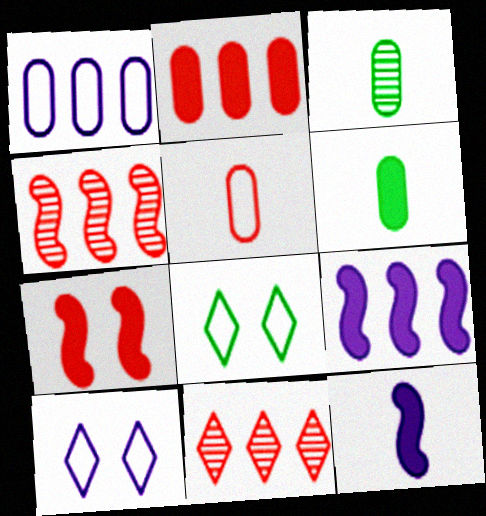[[4, 6, 10], 
[5, 7, 11]]